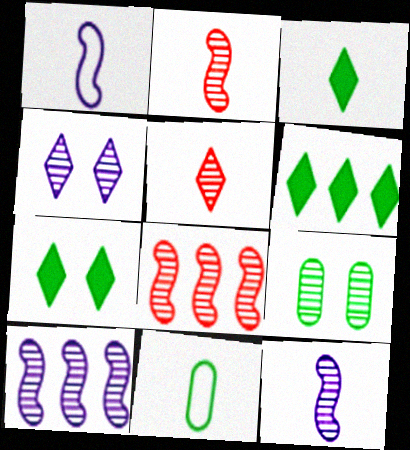[[3, 6, 7], 
[5, 9, 10]]